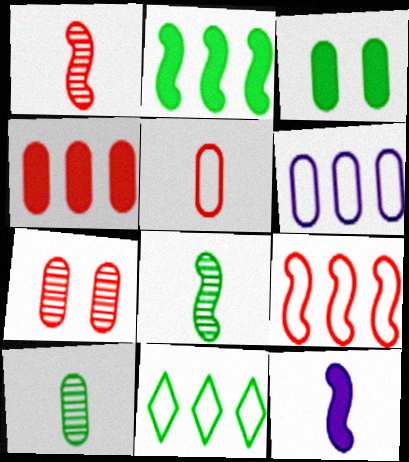[[3, 8, 11], 
[4, 5, 7], 
[6, 9, 11], 
[7, 11, 12]]